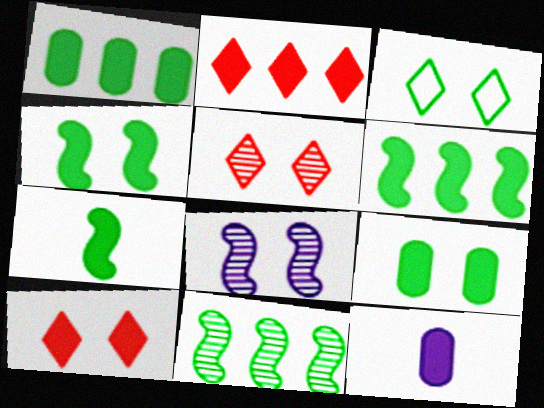[[2, 4, 12], 
[4, 6, 7], 
[6, 10, 12]]